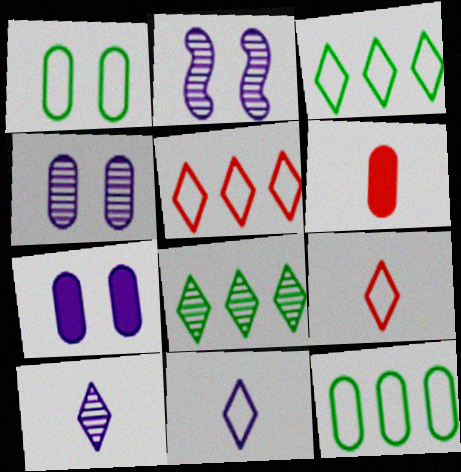[[2, 3, 6], 
[4, 6, 12]]